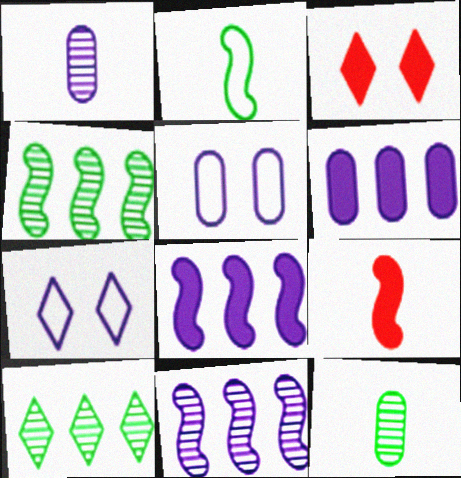[[1, 5, 6], 
[1, 7, 8], 
[5, 9, 10]]